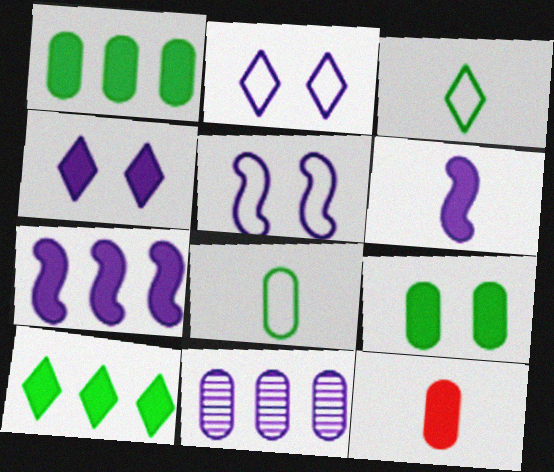[[2, 6, 11]]